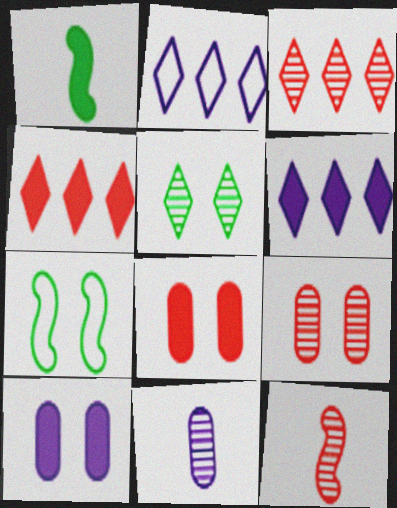[[1, 2, 9], 
[1, 4, 10], 
[1, 6, 8], 
[3, 9, 12], 
[4, 7, 11]]